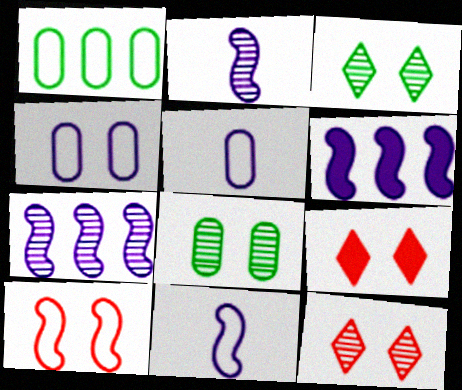[[1, 2, 9]]